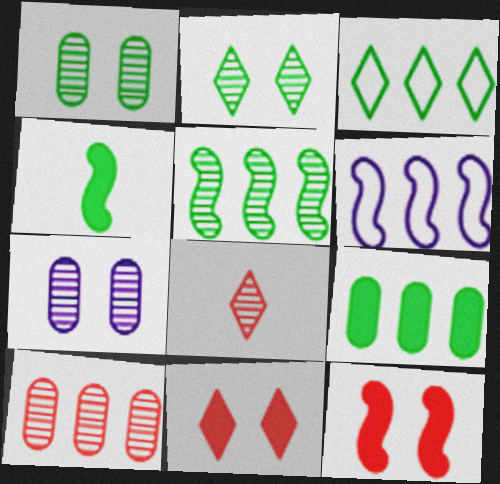[[1, 3, 4], 
[3, 5, 9], 
[5, 7, 8]]